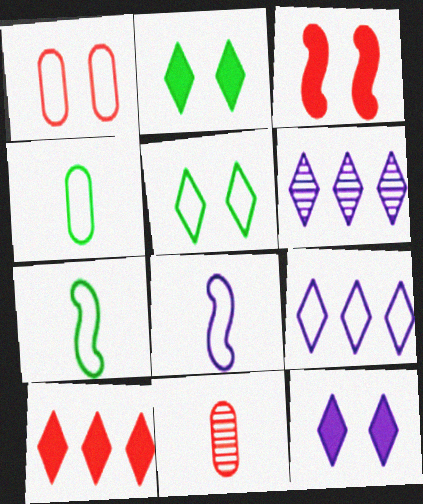[[1, 7, 9], 
[3, 4, 6]]